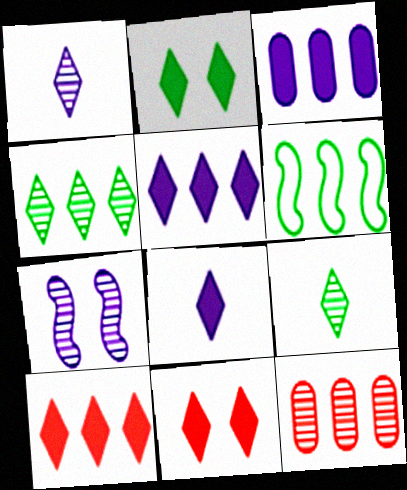[[2, 8, 10], 
[5, 6, 12], 
[7, 9, 12]]